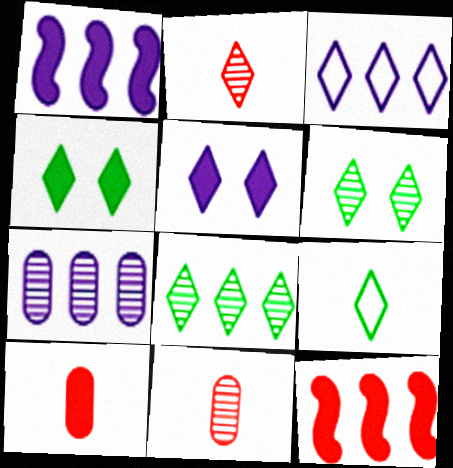[[1, 3, 7], 
[1, 4, 10], 
[2, 3, 4], 
[4, 8, 9]]